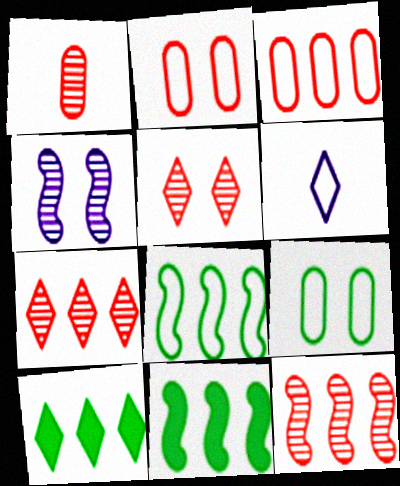[[1, 5, 12], 
[2, 6, 8], 
[5, 6, 10]]